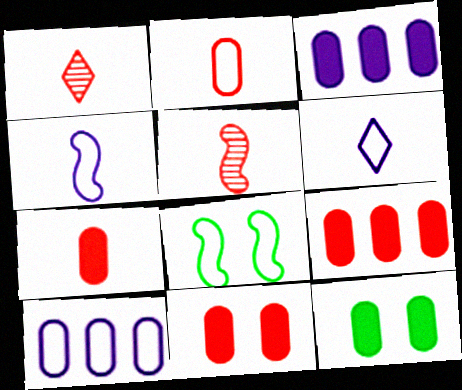[[1, 3, 8], 
[3, 7, 12], 
[7, 9, 11]]